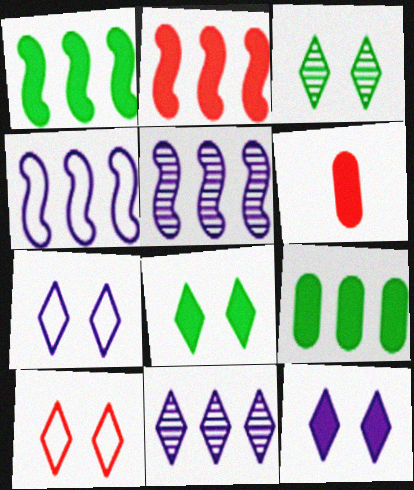[[1, 6, 12], 
[3, 4, 6], 
[3, 10, 12]]